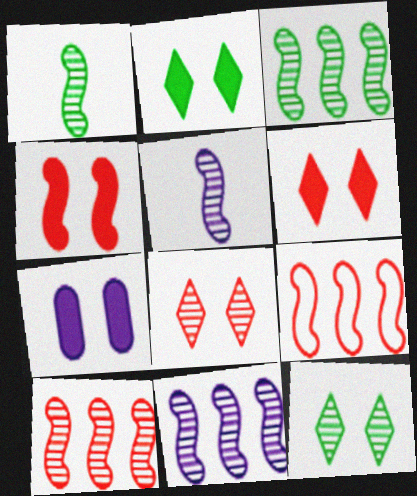[[2, 4, 7], 
[3, 10, 11]]